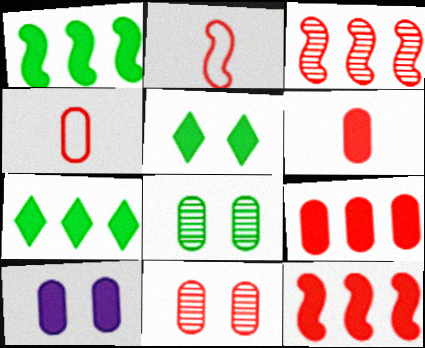[[4, 9, 11]]